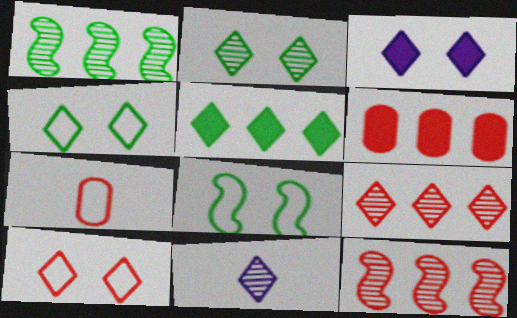[[1, 3, 7], 
[2, 3, 10], 
[2, 9, 11], 
[5, 10, 11], 
[6, 8, 11]]